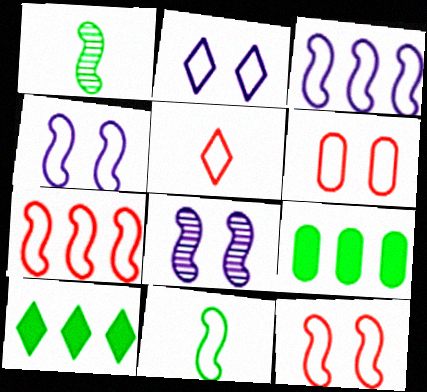[[3, 11, 12], 
[4, 7, 11], 
[5, 6, 7], 
[5, 8, 9]]